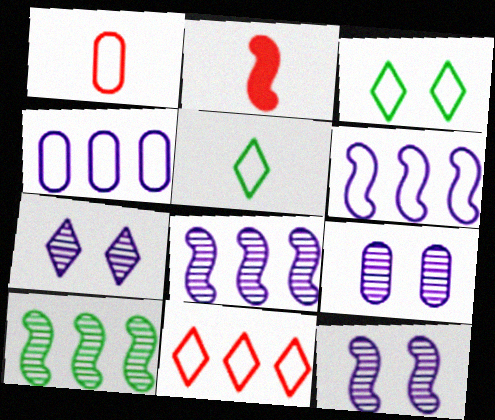[[1, 3, 6], 
[7, 9, 12]]